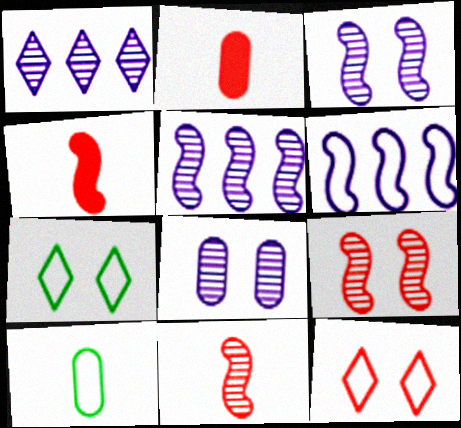[[2, 5, 7], 
[6, 10, 12]]